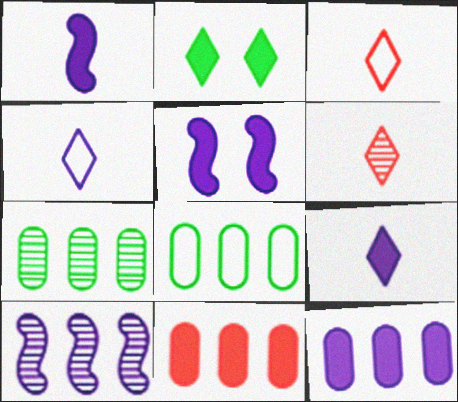[[1, 2, 11], 
[3, 5, 7], 
[5, 6, 8], 
[5, 9, 12]]